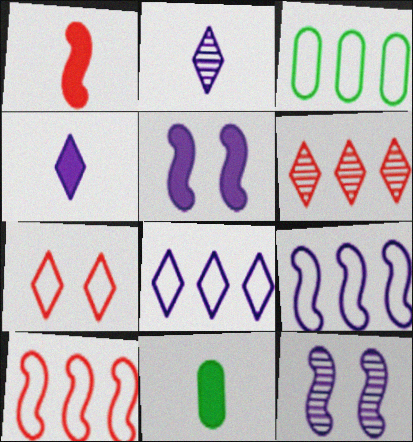[[1, 4, 11], 
[3, 8, 10]]